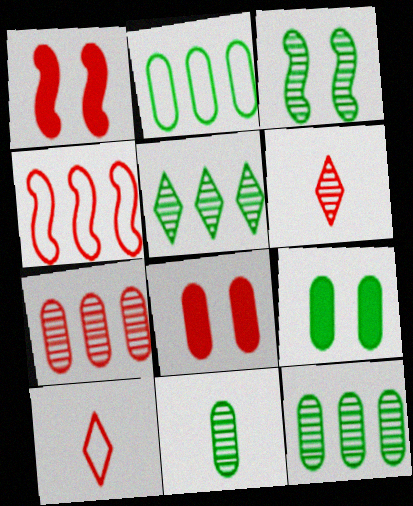[[1, 7, 10], 
[2, 9, 11], 
[3, 5, 11], 
[4, 6, 8]]